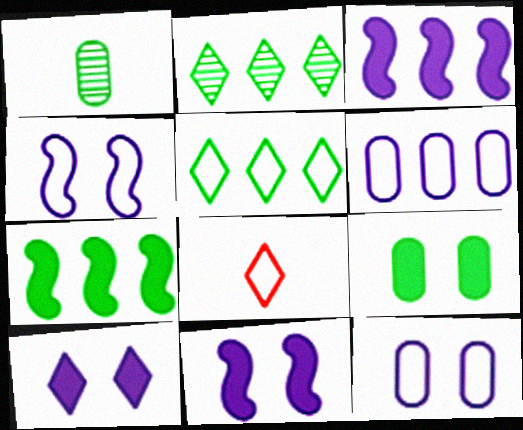[[2, 8, 10]]